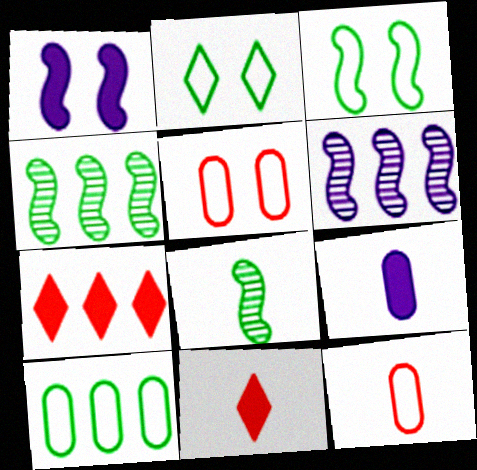[[6, 7, 10]]